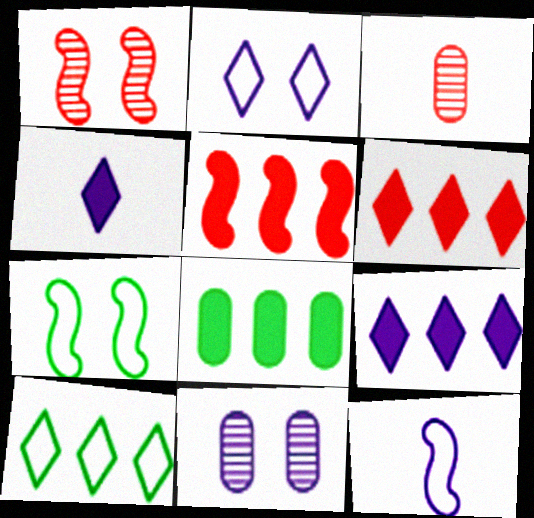[[3, 7, 9], 
[5, 8, 9], 
[9, 11, 12]]